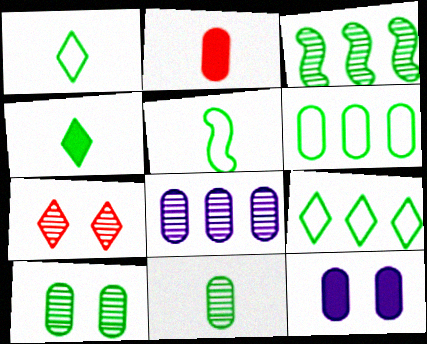[[4, 5, 11]]